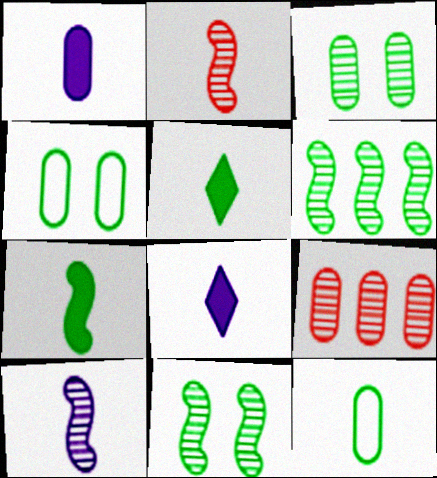[[1, 4, 9], 
[2, 8, 12], 
[4, 5, 6]]